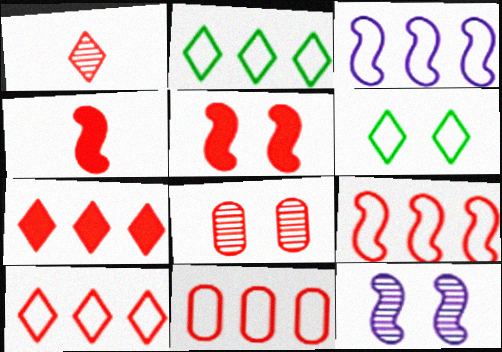[[1, 5, 11], 
[2, 3, 11], 
[4, 8, 10], 
[9, 10, 11]]